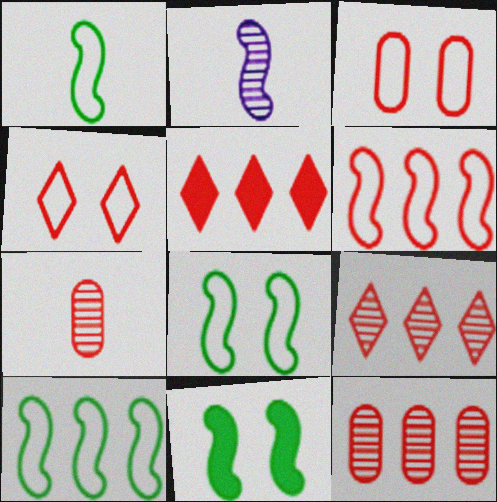[[1, 8, 10], 
[2, 6, 11], 
[5, 6, 12]]